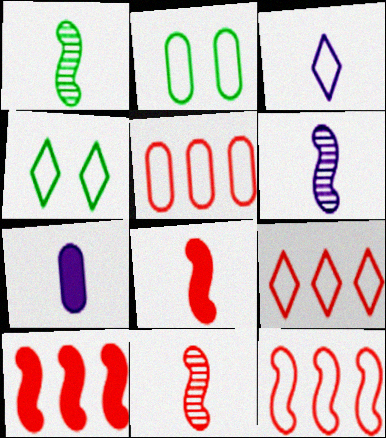[[1, 6, 11], 
[2, 3, 12], 
[3, 4, 9], 
[3, 6, 7], 
[5, 9, 12]]